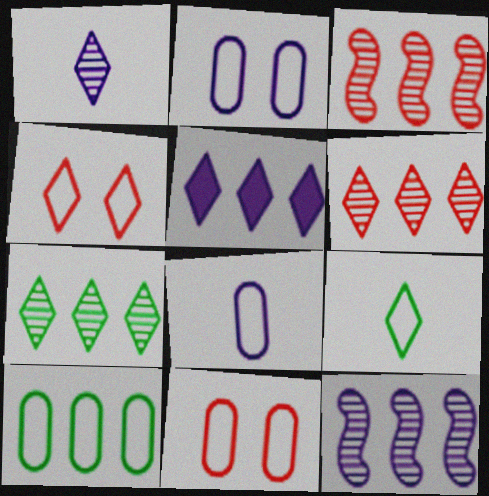[[3, 5, 10], 
[8, 10, 11]]